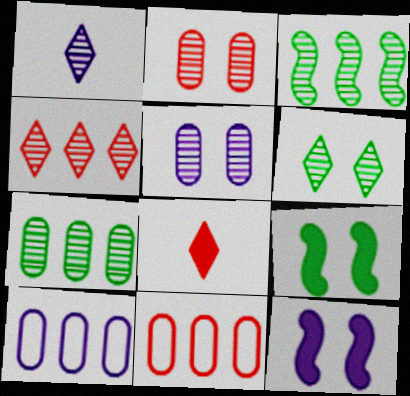[[1, 2, 3], 
[1, 4, 6], 
[1, 9, 11], 
[1, 10, 12]]